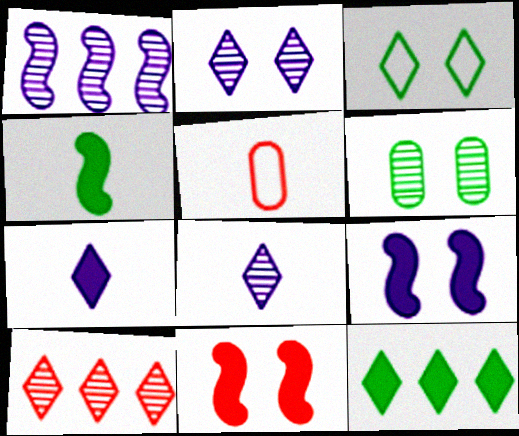[[3, 7, 10], 
[4, 5, 8], 
[5, 10, 11]]